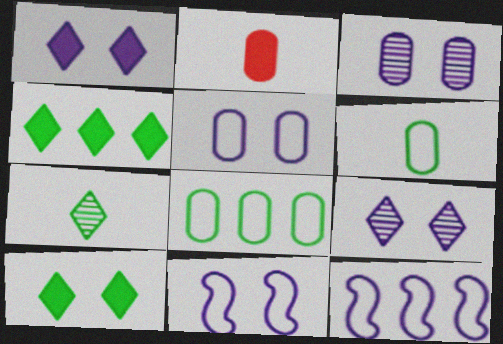[[1, 3, 11], 
[2, 3, 8]]